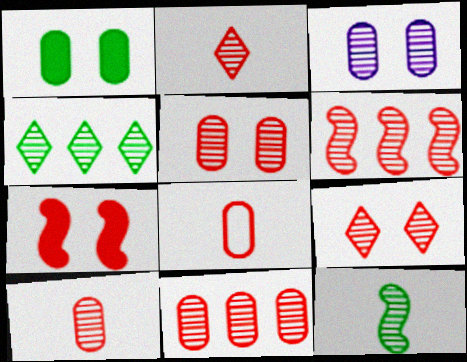[[2, 5, 6], 
[5, 10, 11], 
[6, 9, 10]]